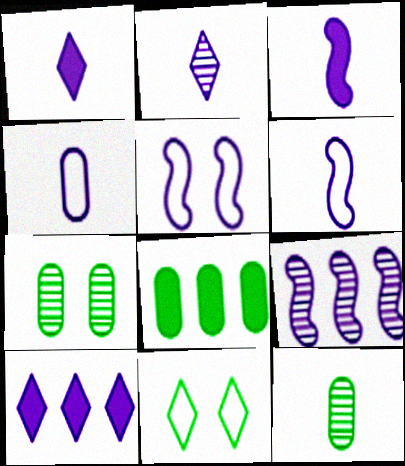[[2, 3, 4], 
[3, 5, 9]]